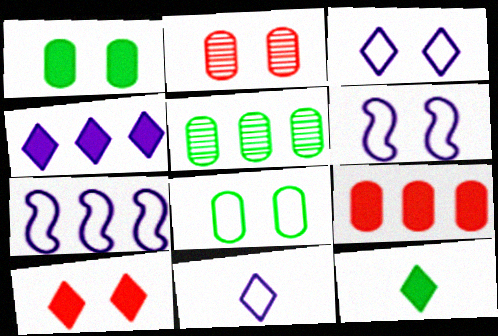[[2, 7, 12], 
[4, 10, 12]]